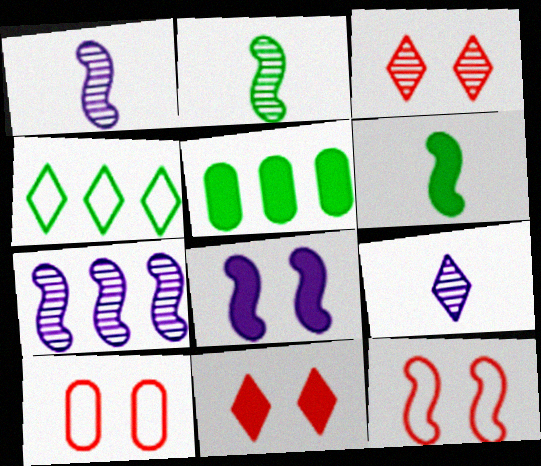[[4, 9, 11], 
[5, 9, 12], 
[6, 7, 12]]